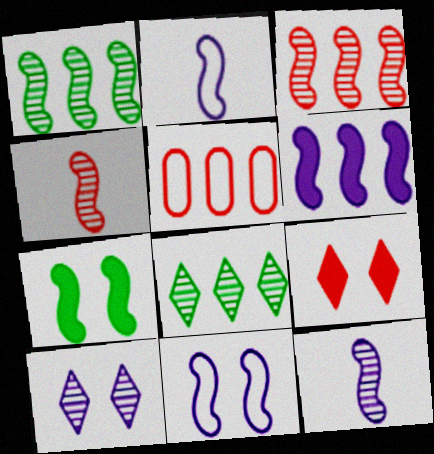[[2, 3, 7], 
[4, 5, 9], 
[5, 6, 8], 
[6, 11, 12]]